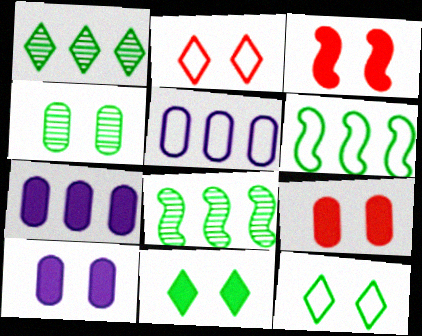[[3, 10, 11]]